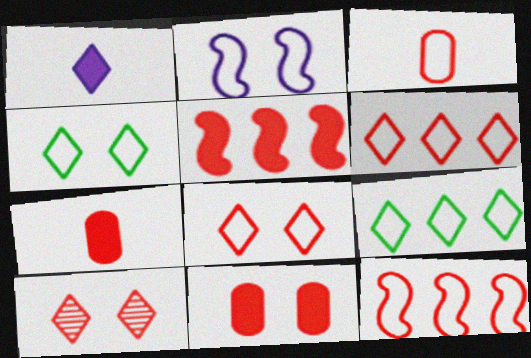[[1, 9, 10], 
[2, 3, 9], 
[3, 5, 10], 
[3, 8, 12], 
[7, 10, 12]]